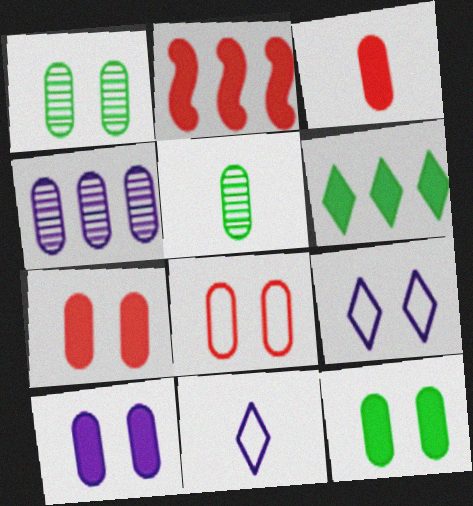[[1, 2, 11], 
[1, 8, 10], 
[2, 5, 9], 
[7, 10, 12]]